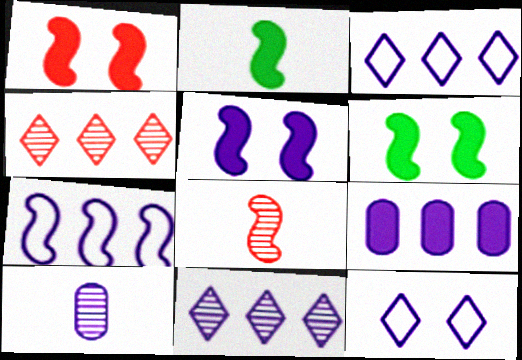[[1, 5, 6], 
[3, 5, 10], 
[6, 7, 8], 
[7, 9, 11]]